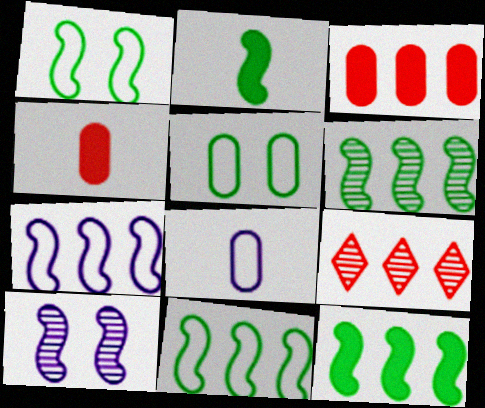[[1, 2, 6], 
[6, 11, 12]]